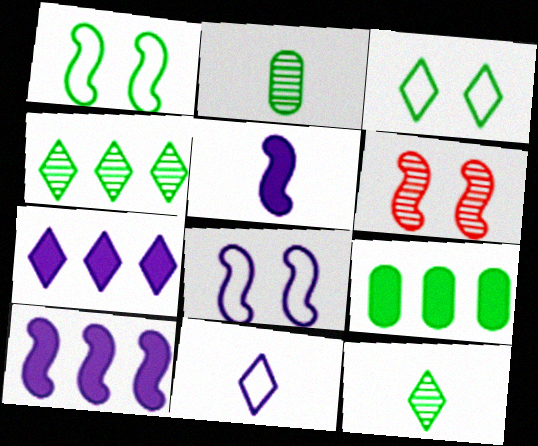[[1, 9, 12], 
[6, 9, 11]]